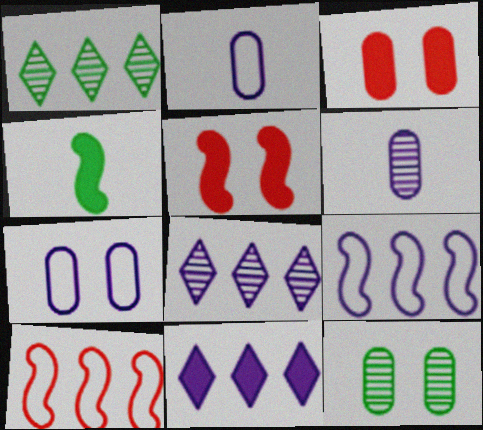[[1, 2, 5], 
[3, 4, 11], 
[3, 7, 12]]